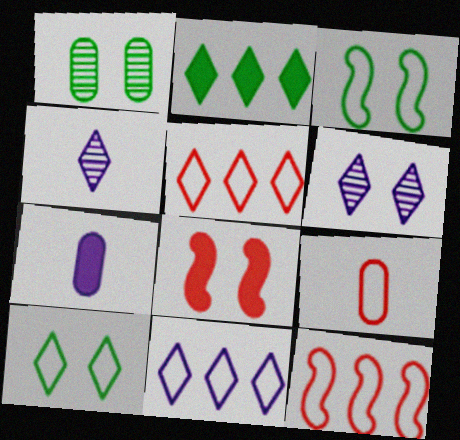[[2, 7, 8], 
[3, 9, 11]]